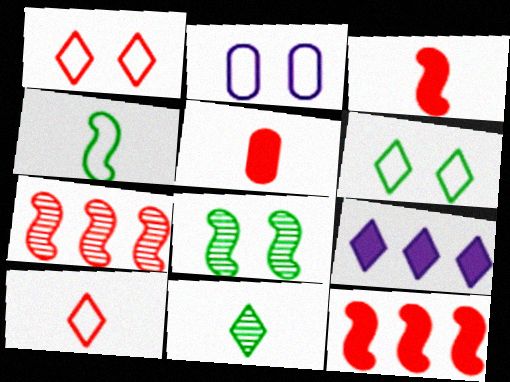[[1, 5, 7], 
[1, 9, 11], 
[2, 11, 12]]